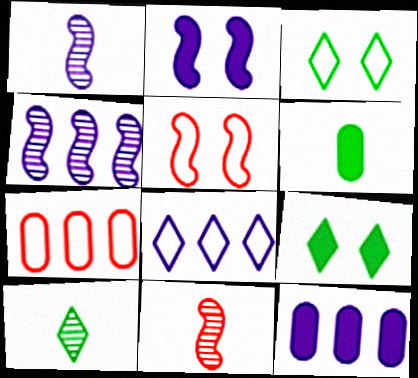[[1, 7, 9], 
[2, 7, 10], 
[3, 11, 12], 
[4, 8, 12], 
[5, 10, 12]]